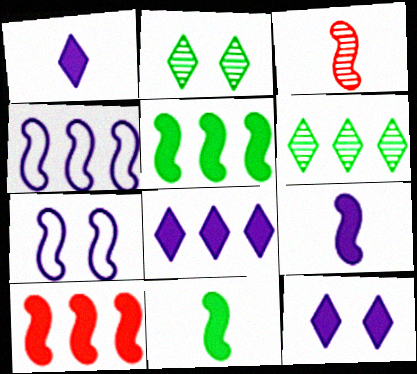[[1, 8, 12], 
[3, 5, 7]]